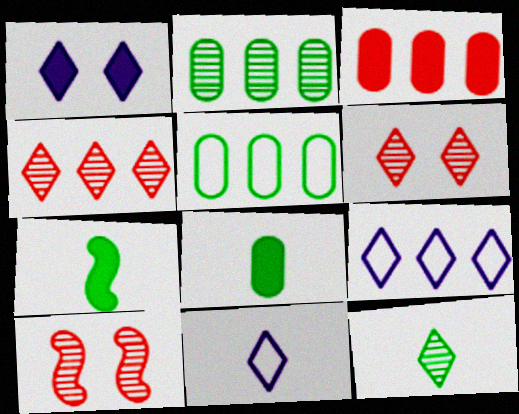[[1, 3, 7], 
[8, 9, 10]]